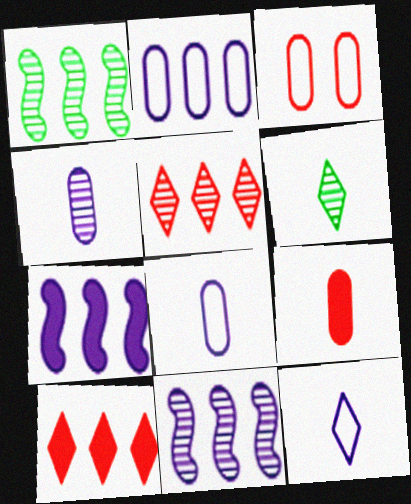[[1, 2, 10], 
[3, 6, 7]]